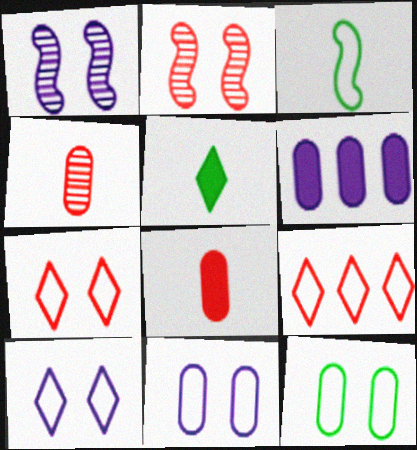[[2, 8, 9], 
[3, 9, 11], 
[4, 6, 12]]